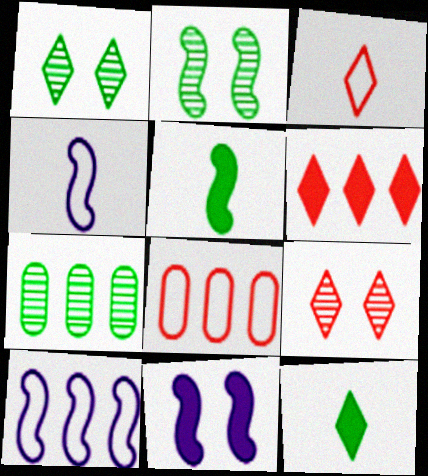[[3, 6, 9], 
[3, 7, 11], 
[6, 7, 10]]